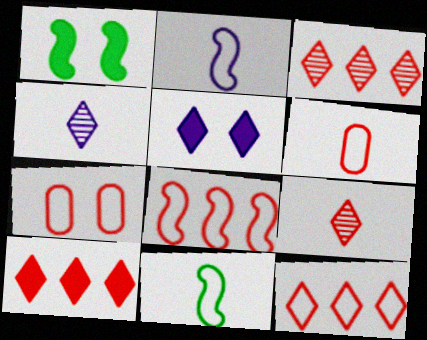[[3, 10, 12]]